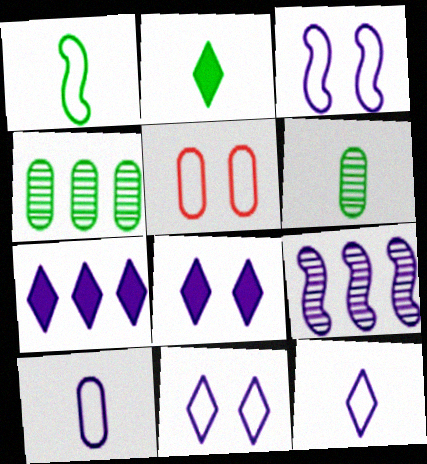[[1, 2, 6], 
[2, 5, 9], 
[8, 9, 10]]